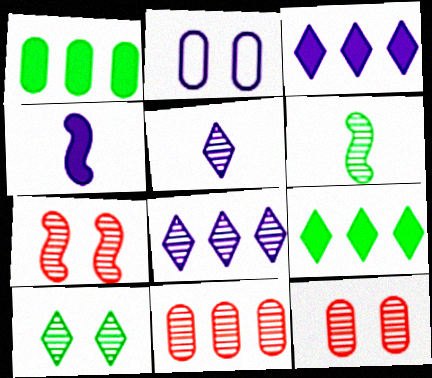[[2, 4, 8], 
[6, 8, 12]]